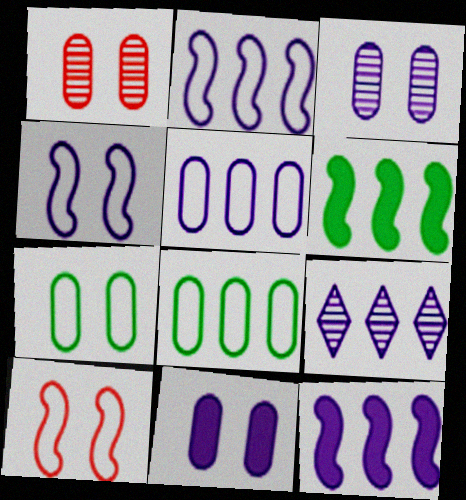[[1, 7, 11], 
[5, 9, 12]]